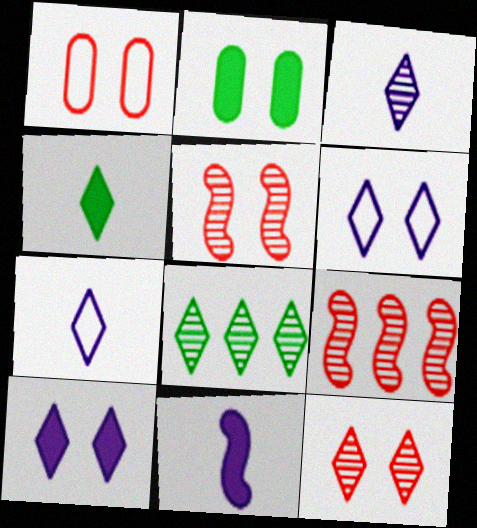[[1, 8, 11], 
[2, 5, 6], 
[2, 7, 9], 
[3, 8, 12]]